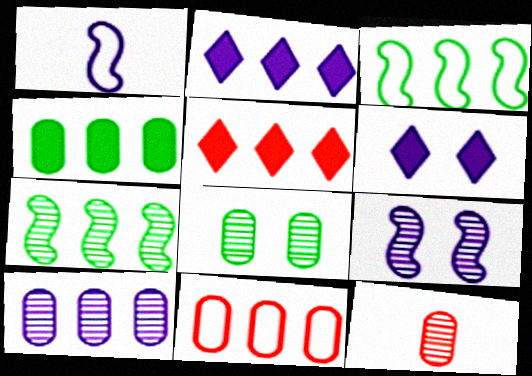[[1, 5, 8], 
[1, 6, 10], 
[2, 7, 11], 
[3, 5, 10], 
[3, 6, 12], 
[4, 10, 11], 
[8, 10, 12]]